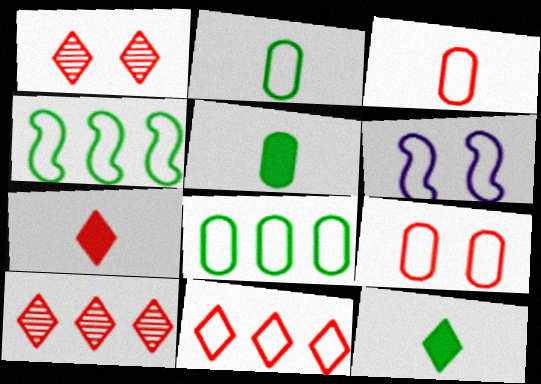[[1, 7, 11], 
[2, 6, 11], 
[5, 6, 10]]